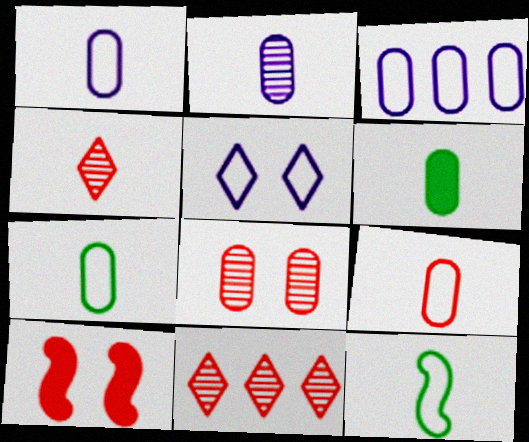[[1, 7, 9], 
[2, 6, 9], 
[3, 6, 8], 
[9, 10, 11]]